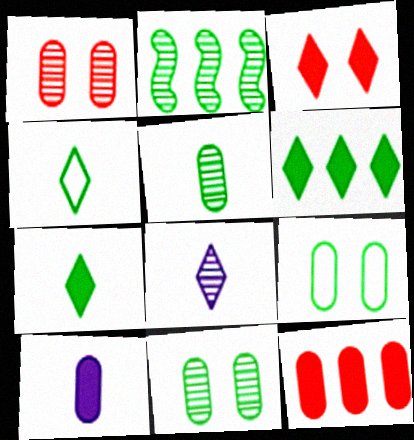[[1, 2, 8], 
[2, 7, 9]]